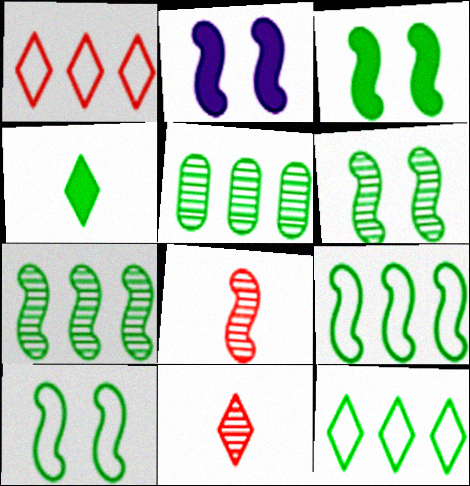[[2, 8, 9], 
[3, 6, 10], 
[4, 5, 10]]